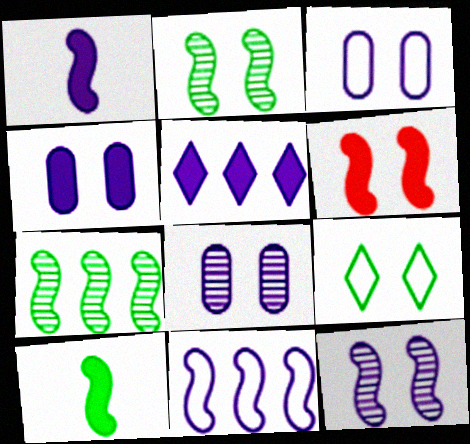[[1, 4, 5], 
[1, 11, 12], 
[3, 4, 8], 
[6, 8, 9]]